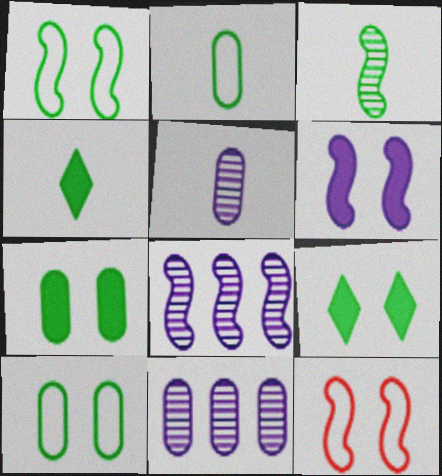[[2, 3, 4], 
[4, 11, 12]]